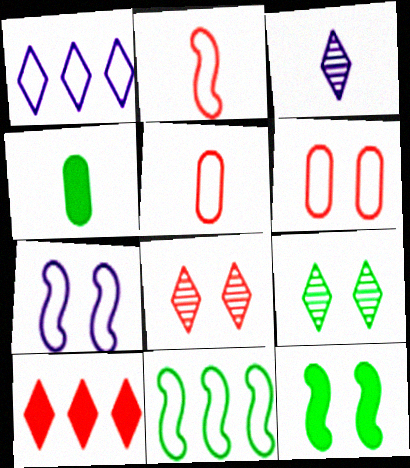[[2, 3, 4], 
[2, 7, 11], 
[4, 9, 11]]